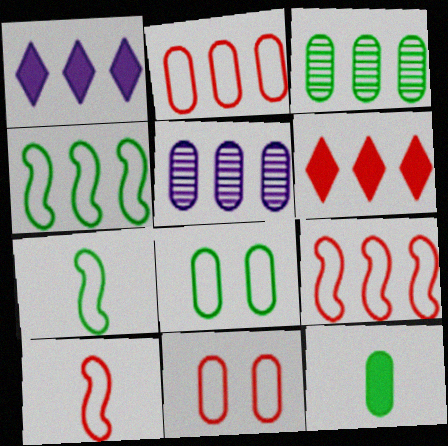[[1, 3, 9], 
[3, 8, 12], 
[4, 5, 6], 
[5, 11, 12]]